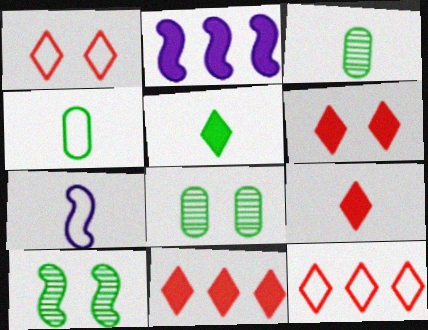[[1, 2, 3], 
[3, 7, 9], 
[6, 9, 11], 
[7, 8, 11]]